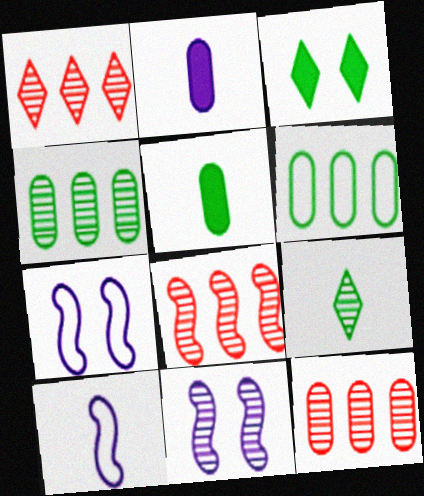[[1, 5, 7], 
[1, 8, 12], 
[3, 10, 12], 
[9, 11, 12]]